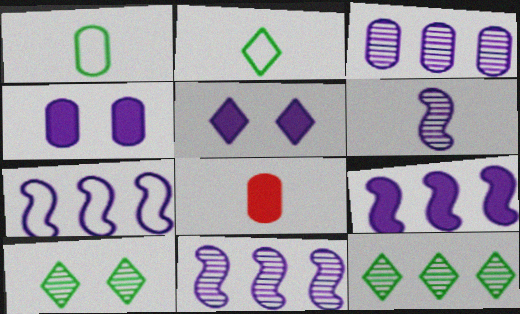[[2, 6, 8], 
[7, 8, 10], 
[7, 9, 11]]